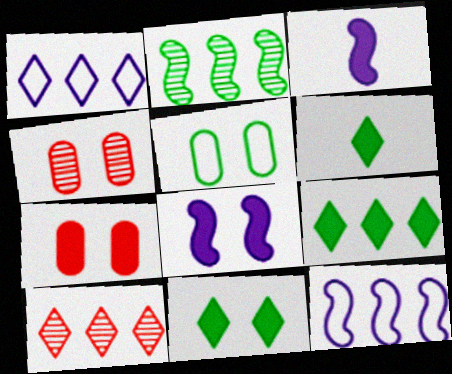[[1, 9, 10], 
[2, 5, 6], 
[3, 5, 10], 
[3, 7, 9], 
[4, 6, 12], 
[6, 9, 11], 
[7, 8, 11]]